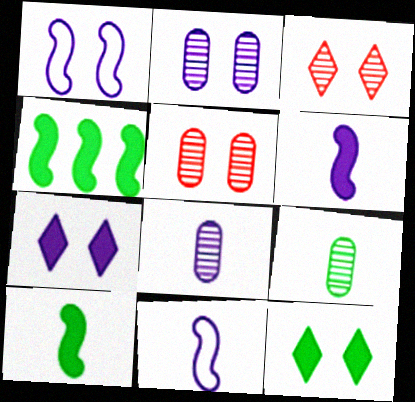[[1, 2, 7], 
[1, 5, 12]]